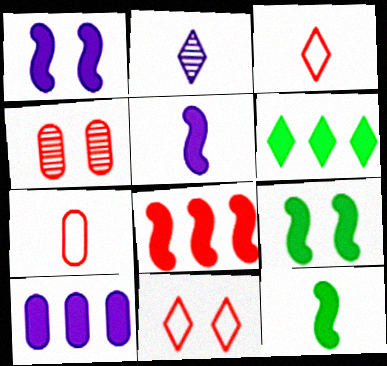[[1, 8, 12], 
[2, 6, 11], 
[2, 7, 12], 
[3, 4, 8], 
[5, 8, 9], 
[6, 8, 10]]